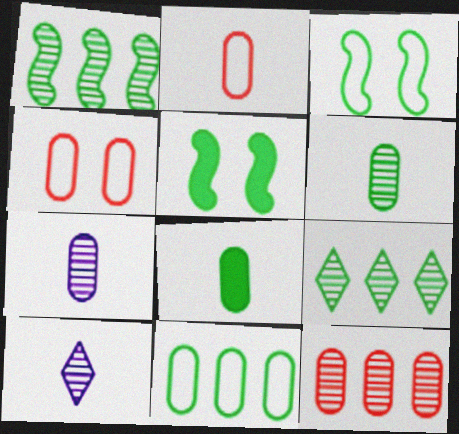[[2, 7, 8], 
[3, 8, 9]]